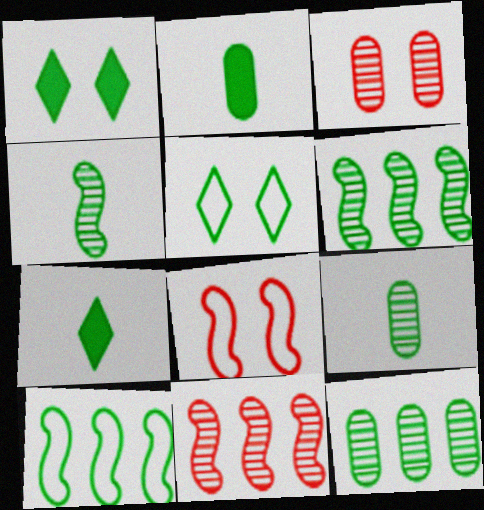[[1, 9, 10], 
[2, 5, 6]]